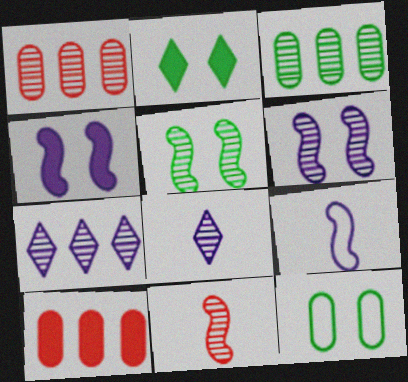[[1, 2, 9], 
[1, 5, 8], 
[2, 5, 12]]